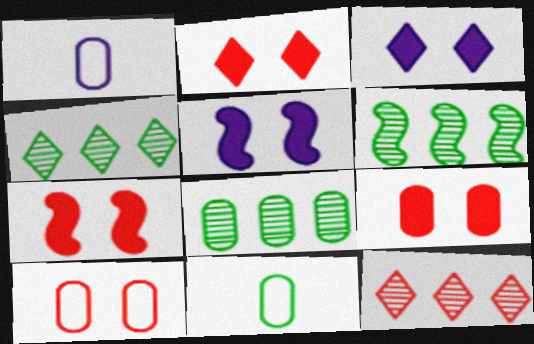[[1, 2, 6], 
[1, 4, 7], 
[1, 8, 9], 
[2, 7, 9], 
[4, 6, 8], 
[5, 11, 12]]